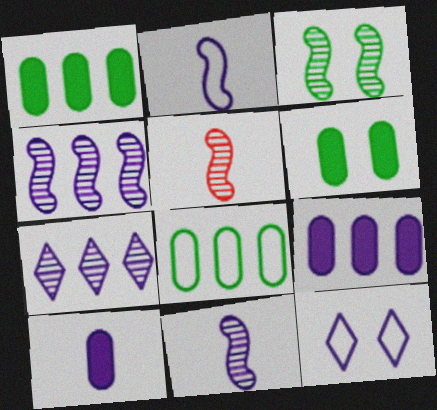[[1, 5, 12], 
[3, 4, 5], 
[4, 10, 12], 
[9, 11, 12]]